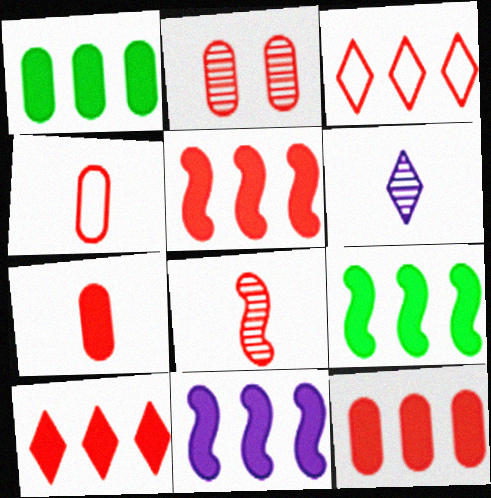[[1, 10, 11], 
[2, 4, 12], 
[5, 9, 11], 
[5, 10, 12]]